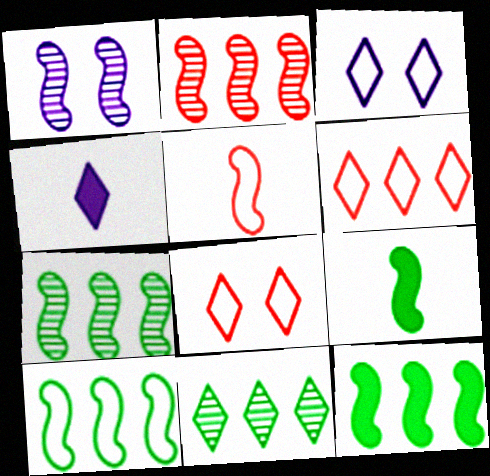[[1, 5, 12], 
[4, 8, 11], 
[7, 10, 12]]